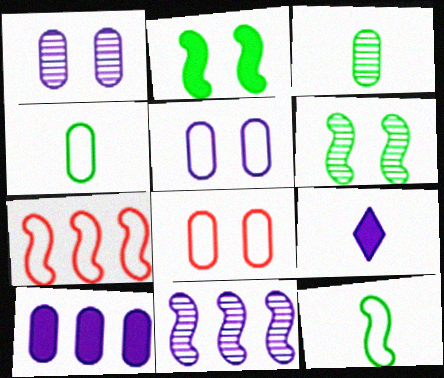[[3, 8, 10], 
[5, 9, 11]]